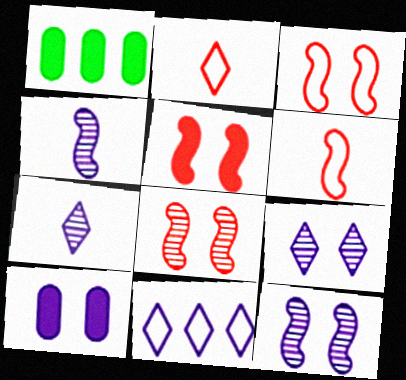[[1, 2, 12], 
[1, 3, 7], 
[1, 6, 9], 
[3, 5, 8], 
[4, 10, 11]]